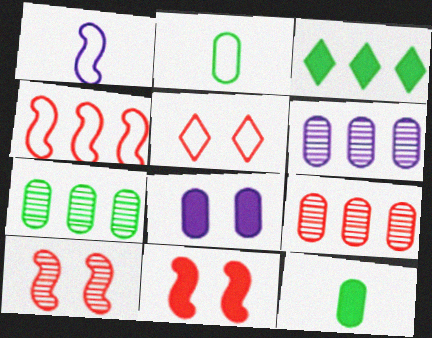[[2, 8, 9], 
[3, 4, 6], 
[6, 7, 9]]